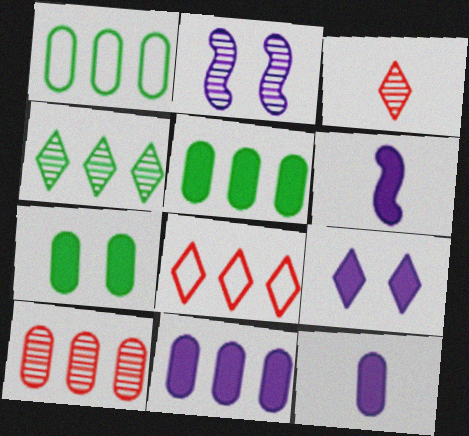[[1, 10, 11], 
[6, 9, 11]]